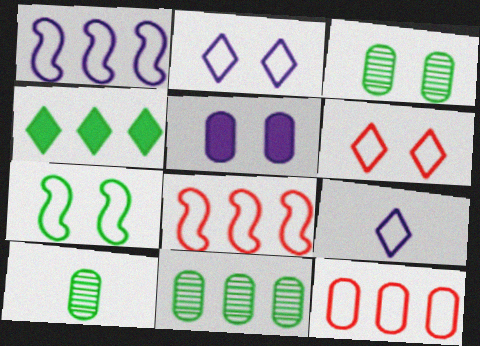[[3, 10, 11], 
[4, 7, 10], 
[5, 10, 12], 
[7, 9, 12]]